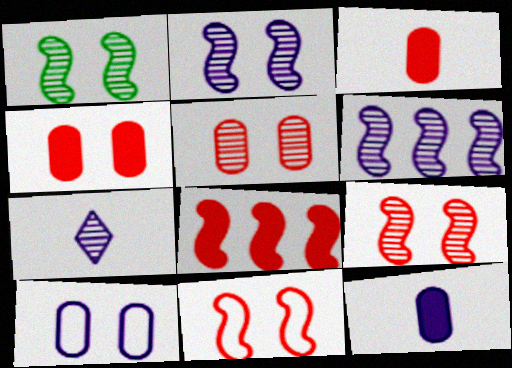[[1, 2, 9]]